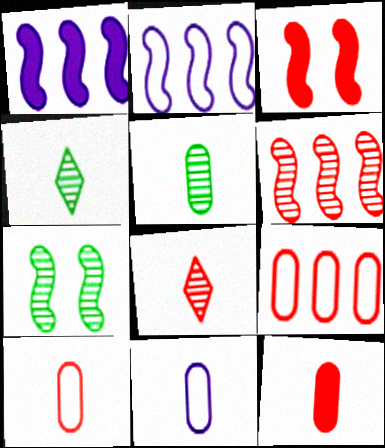[[3, 8, 9], 
[5, 11, 12]]